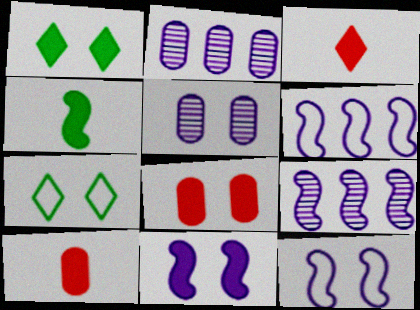[[1, 8, 11], 
[7, 9, 10]]